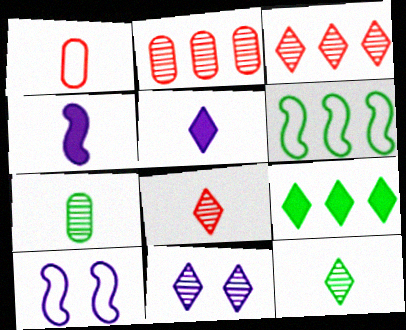[[1, 4, 12], 
[3, 11, 12]]